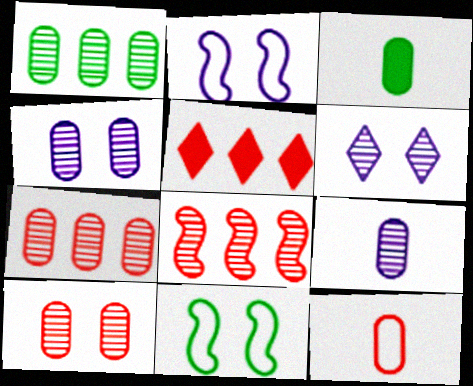[[1, 9, 10], 
[3, 9, 12], 
[5, 9, 11]]